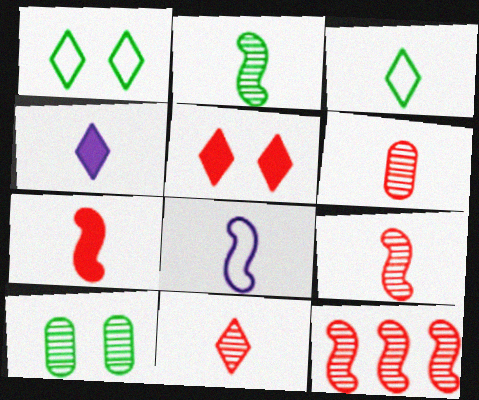[[2, 7, 8], 
[3, 4, 11], 
[6, 9, 11]]